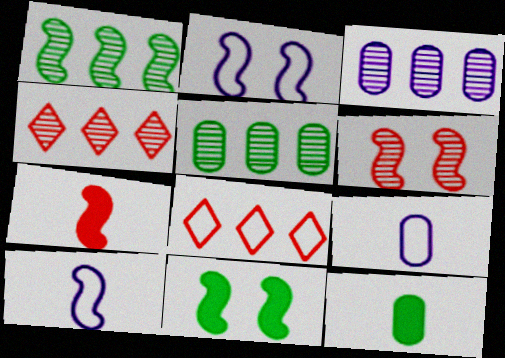[[1, 2, 7], 
[1, 3, 4], 
[2, 4, 12], 
[2, 6, 11], 
[4, 9, 11]]